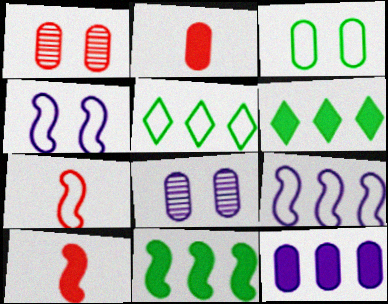[[5, 8, 10], 
[6, 7, 8]]